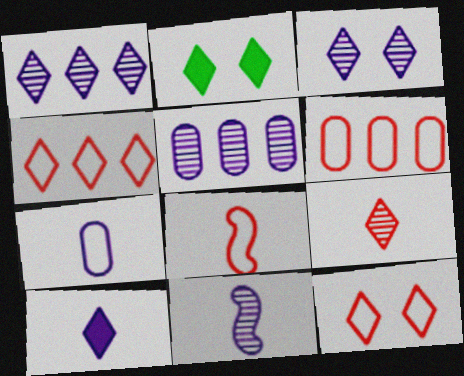[[2, 3, 12], 
[2, 5, 8], 
[2, 6, 11], 
[3, 5, 11], 
[6, 8, 12], 
[7, 10, 11]]